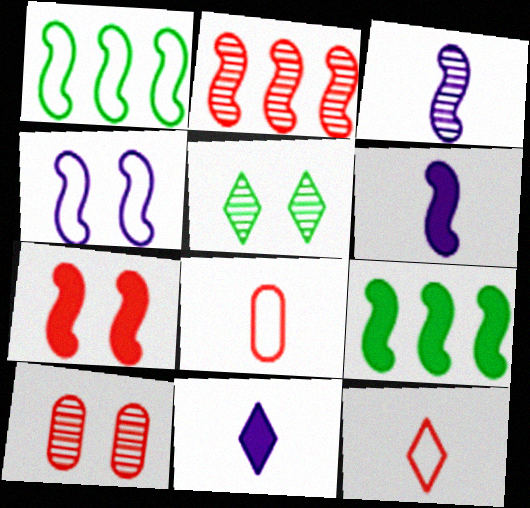[[1, 3, 7], 
[1, 10, 11], 
[6, 7, 9]]